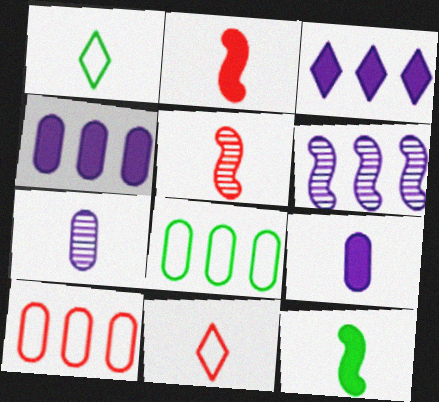[[1, 2, 7], 
[1, 5, 9], 
[7, 11, 12]]